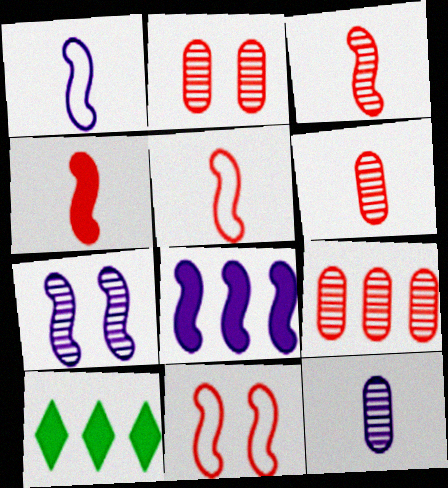[[1, 2, 10], 
[1, 7, 8], 
[2, 6, 9], 
[3, 4, 5], 
[10, 11, 12]]